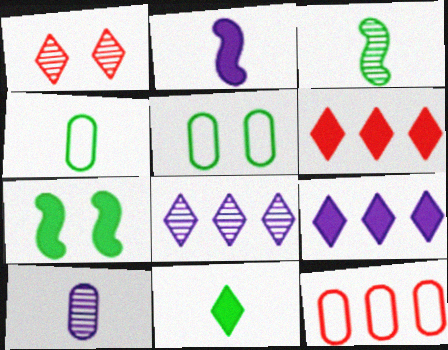[[3, 4, 11]]